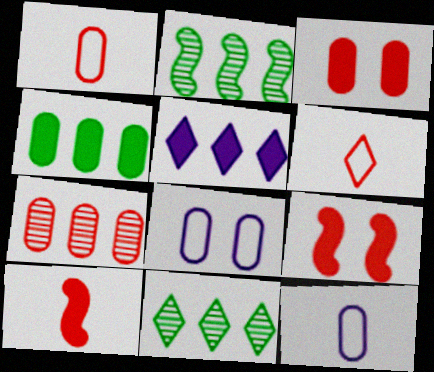[[1, 3, 7], 
[6, 7, 9], 
[8, 10, 11], 
[9, 11, 12]]